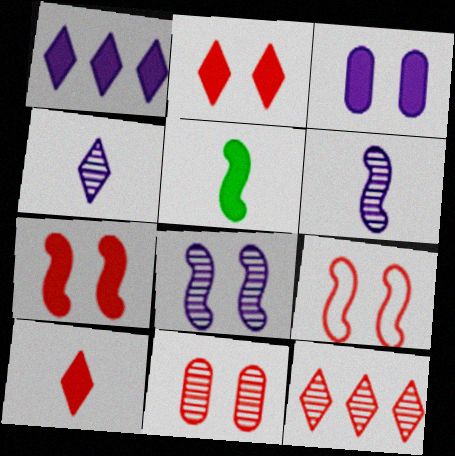[[2, 9, 11]]